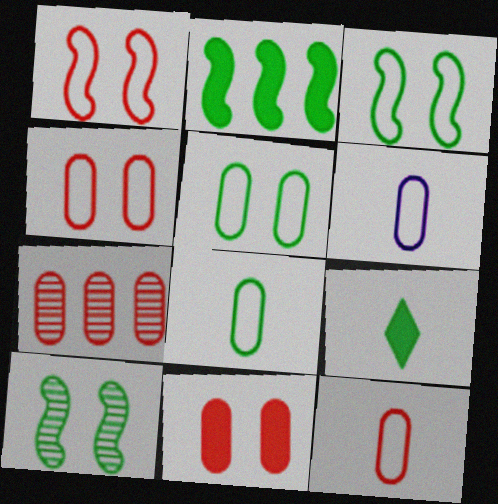[[6, 8, 12], 
[7, 11, 12]]